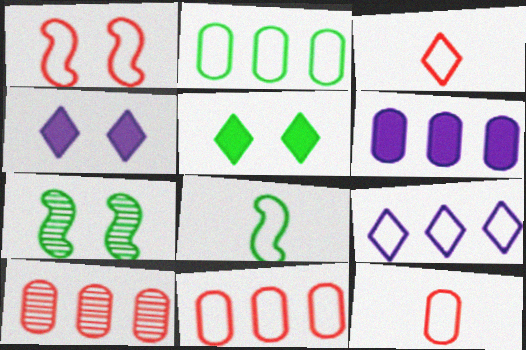[[1, 3, 11], 
[2, 6, 10], 
[3, 6, 7], 
[4, 8, 10]]